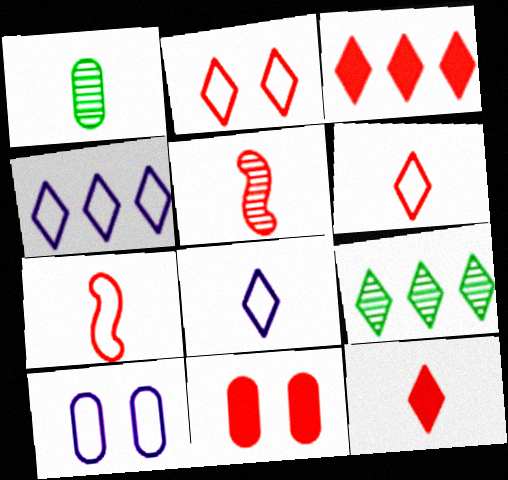[[3, 4, 9]]